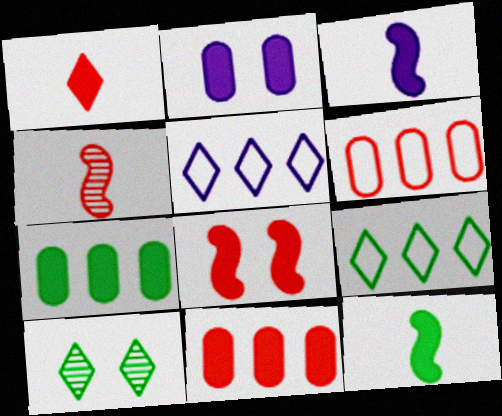[[1, 5, 10], 
[1, 8, 11], 
[2, 4, 9], 
[3, 6, 10]]